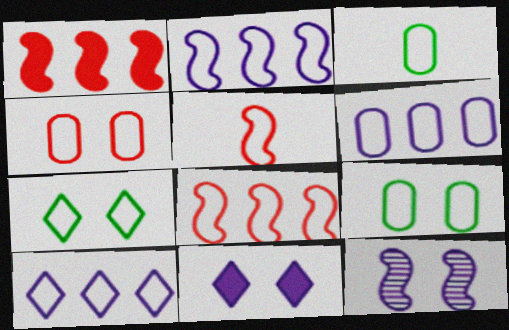[[2, 6, 10], 
[3, 4, 6], 
[5, 6, 7], 
[5, 9, 10]]